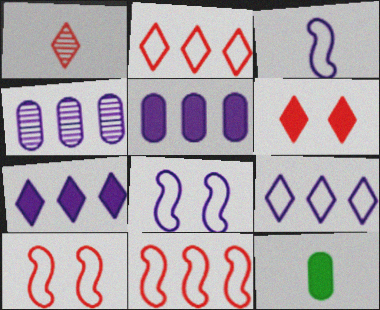[[1, 2, 6], 
[1, 3, 12]]